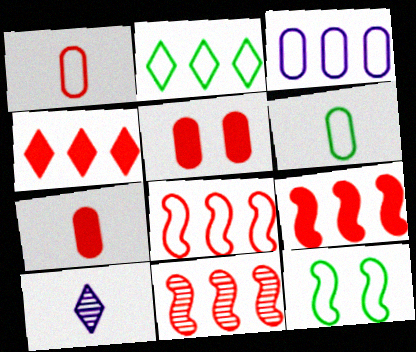[[2, 3, 8], 
[2, 6, 12], 
[8, 9, 11]]